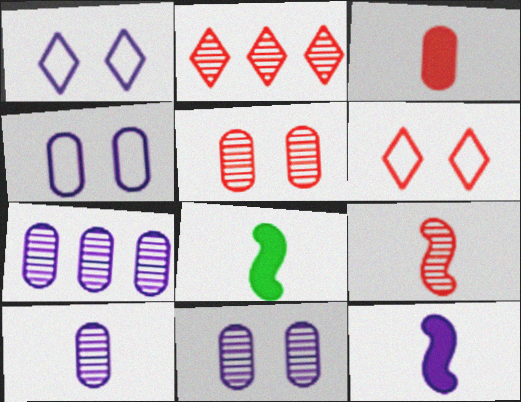[[1, 7, 12], 
[2, 4, 8], 
[2, 5, 9], 
[6, 7, 8], 
[7, 10, 11]]